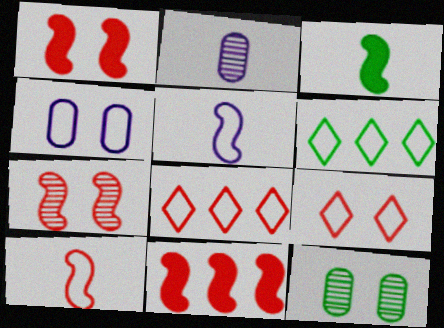[[1, 2, 6], 
[3, 6, 12], 
[4, 6, 10], 
[7, 10, 11]]